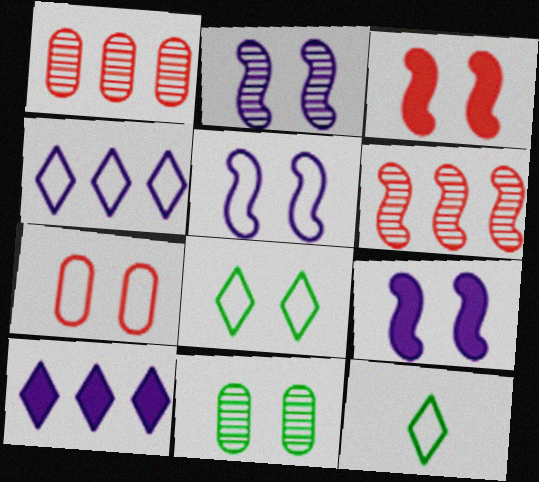[[1, 9, 12], 
[2, 5, 9], 
[5, 7, 8]]